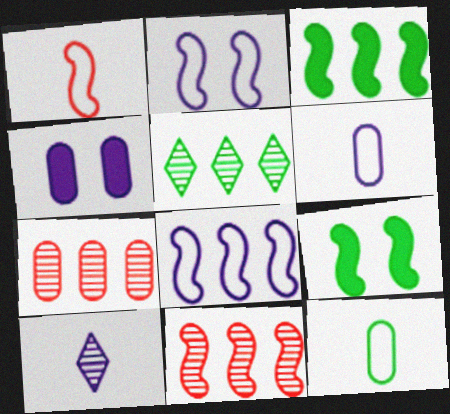[[1, 4, 5], 
[3, 8, 11], 
[4, 7, 12], 
[4, 8, 10], 
[5, 9, 12]]